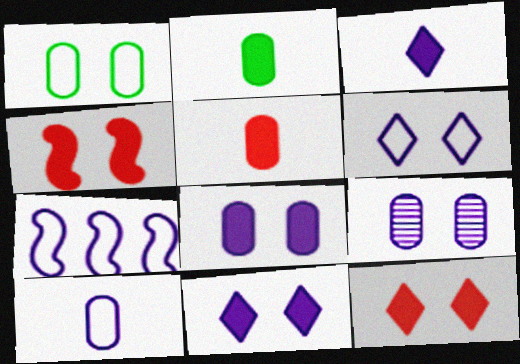[[3, 7, 9], 
[6, 7, 10]]